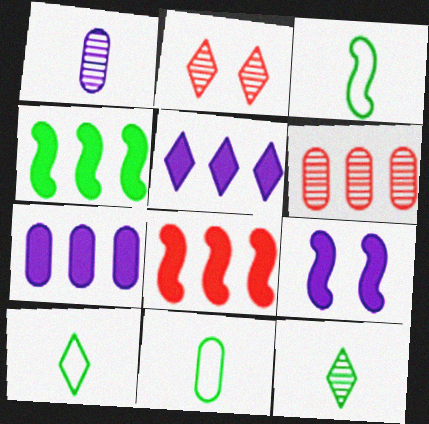[[2, 3, 7], 
[2, 5, 10], 
[3, 10, 11], 
[6, 9, 10]]